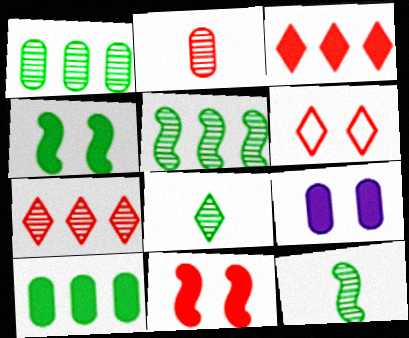[]